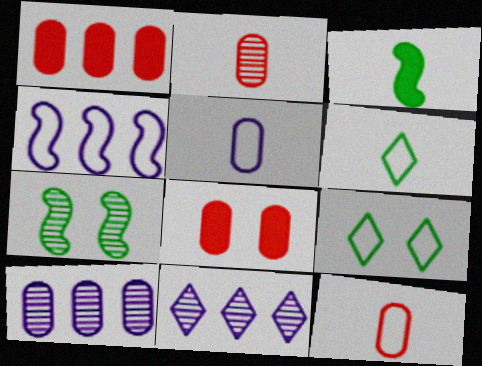[[2, 7, 11], 
[4, 9, 12]]